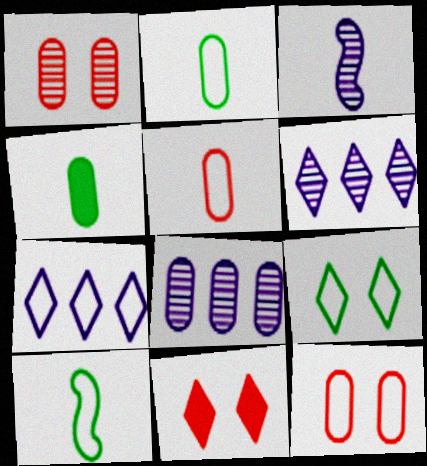[[4, 8, 12], 
[7, 10, 12], 
[8, 10, 11]]